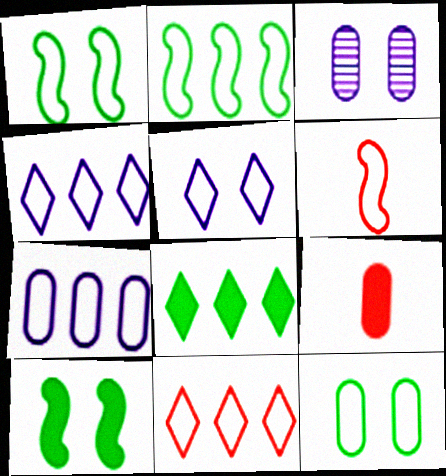[[2, 7, 11], 
[3, 6, 8], 
[4, 6, 12]]